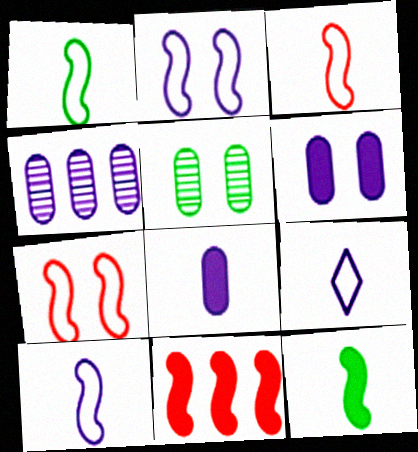[[1, 3, 10], 
[5, 9, 11]]